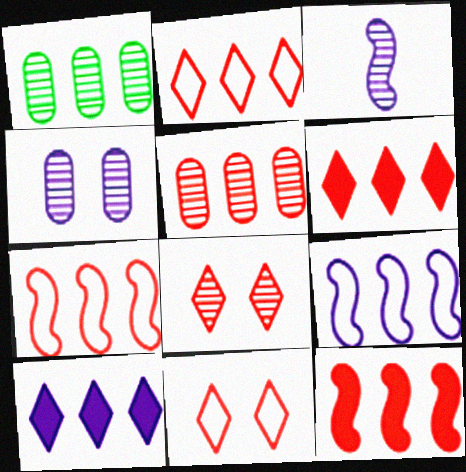[[1, 3, 8], 
[1, 6, 9], 
[1, 7, 10], 
[2, 5, 12], 
[5, 6, 7]]